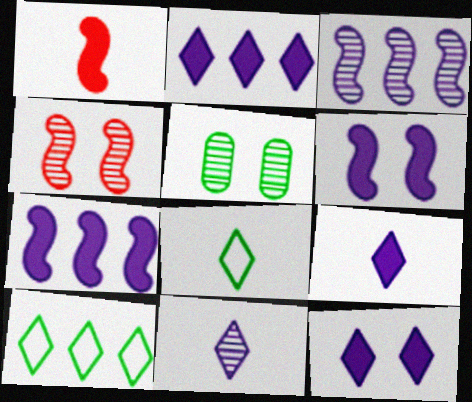[[2, 9, 12]]